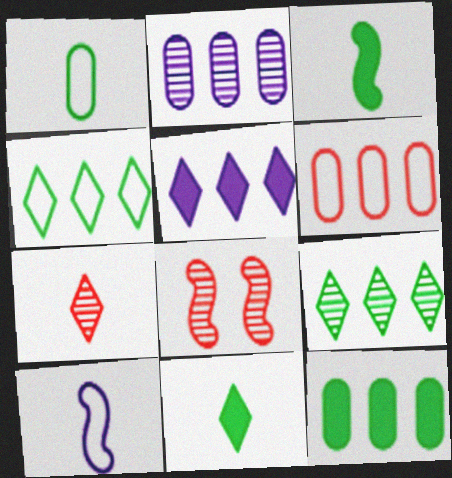[[1, 5, 8], 
[2, 6, 12]]